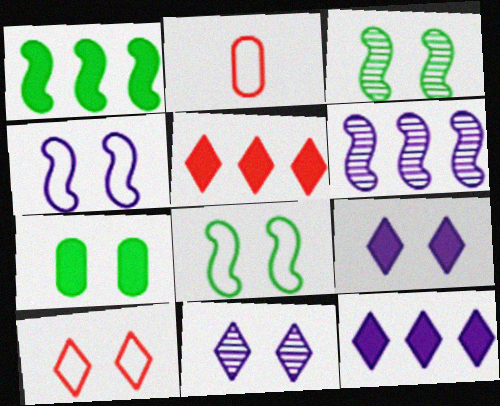[[1, 2, 11], 
[2, 3, 12]]